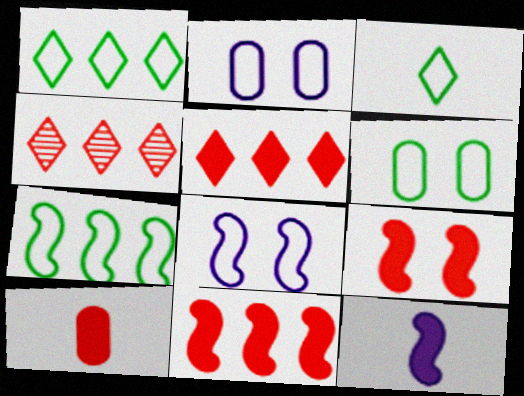[[3, 6, 7], 
[4, 6, 12], 
[5, 9, 10]]